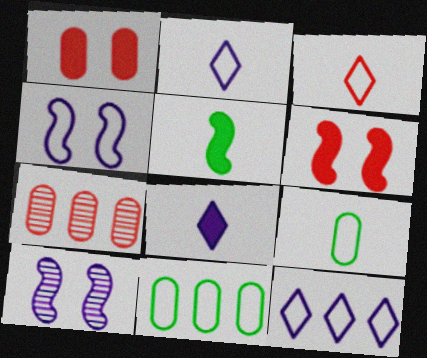[[3, 4, 11], 
[3, 6, 7]]